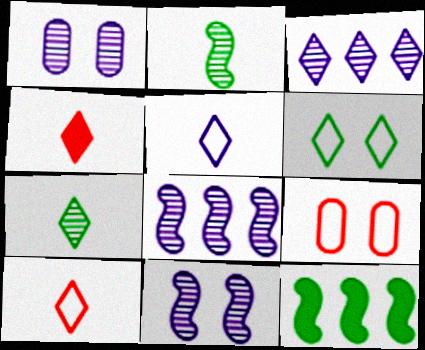[[1, 10, 12], 
[3, 4, 6], 
[4, 5, 7]]